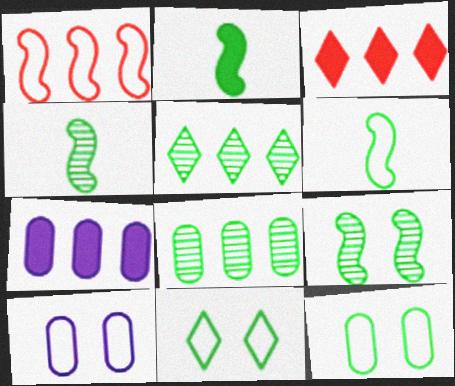[[1, 5, 7], 
[2, 4, 6], 
[2, 5, 12], 
[2, 8, 11], 
[3, 4, 10]]